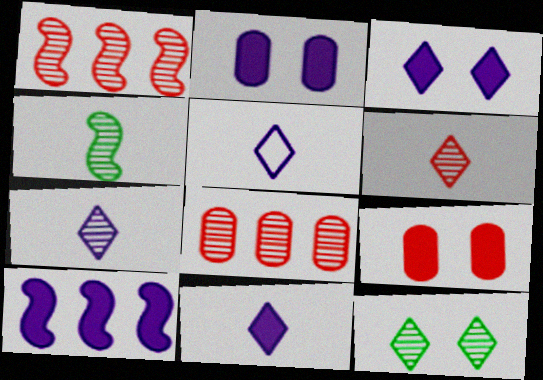[[2, 10, 11], 
[5, 7, 11]]